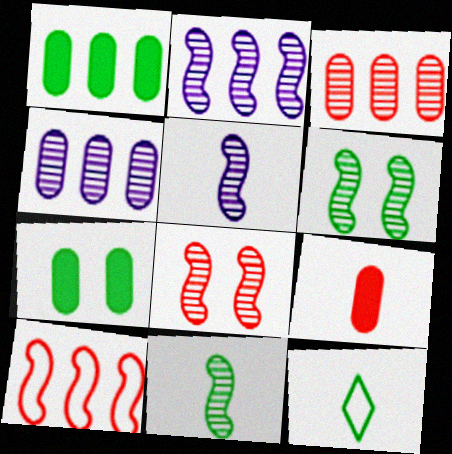[[1, 6, 12], 
[2, 8, 11], 
[5, 9, 12]]